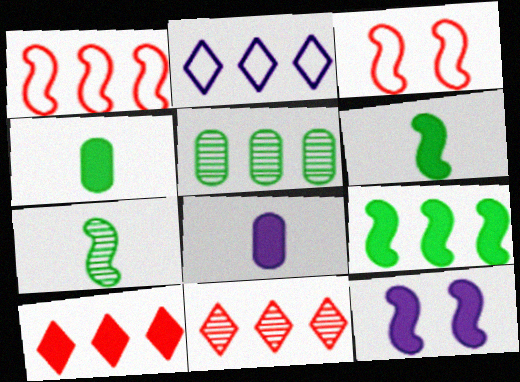[[1, 7, 12], 
[4, 10, 12]]